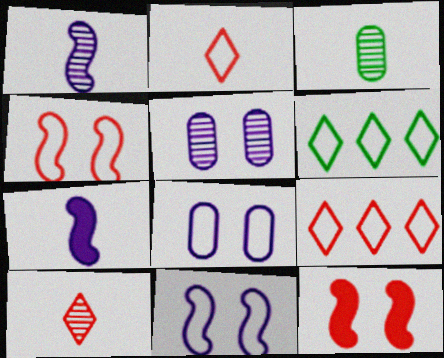[[1, 3, 10], 
[2, 3, 7]]